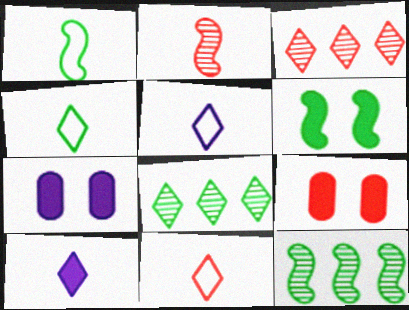[[1, 3, 7], 
[1, 6, 12], 
[4, 5, 11], 
[5, 9, 12], 
[7, 11, 12]]